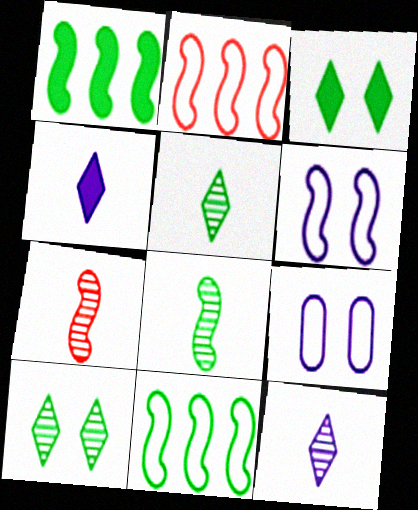[[1, 6, 7]]